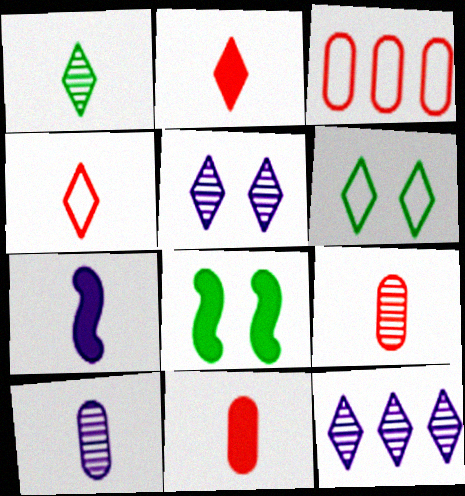[[2, 6, 12]]